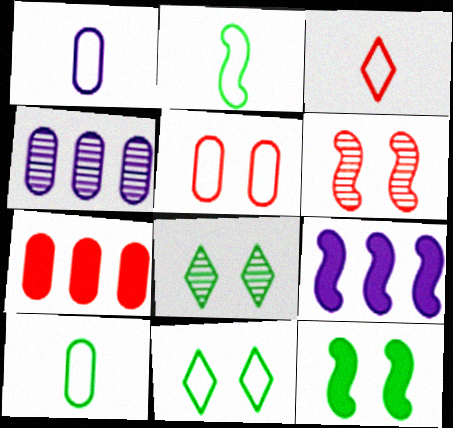[[1, 2, 3], 
[2, 6, 9], 
[3, 4, 12], 
[3, 6, 7]]